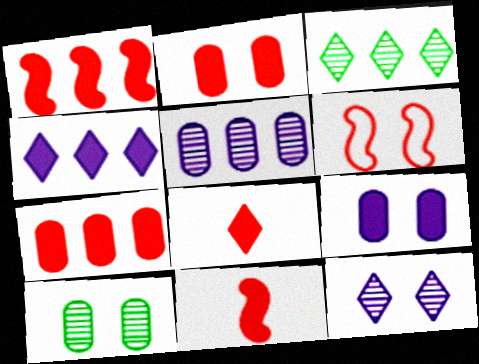[[1, 2, 8]]